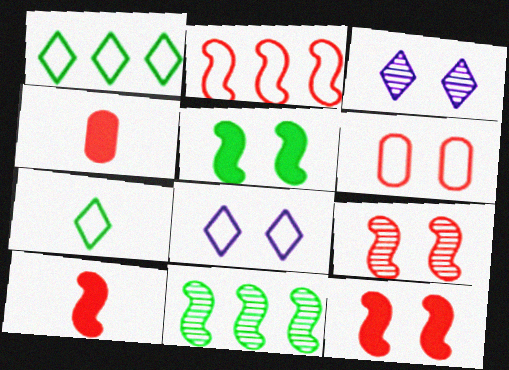[[2, 9, 10], 
[3, 5, 6], 
[4, 8, 11]]